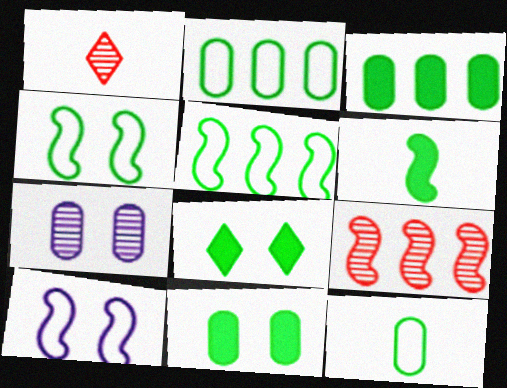[[1, 3, 10], 
[3, 6, 8], 
[6, 9, 10]]